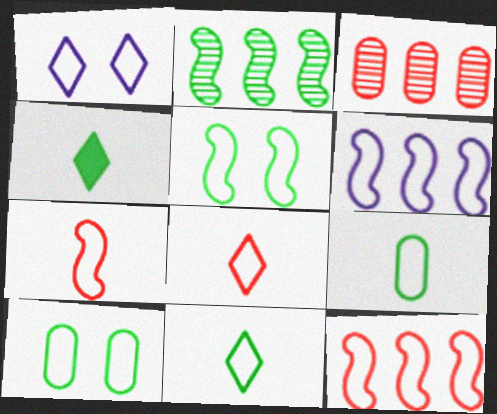[[1, 9, 12], 
[2, 4, 10], 
[5, 6, 7], 
[6, 8, 10]]